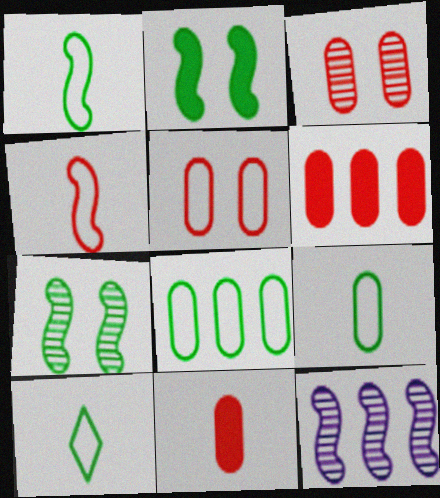[[1, 9, 10], 
[2, 4, 12]]